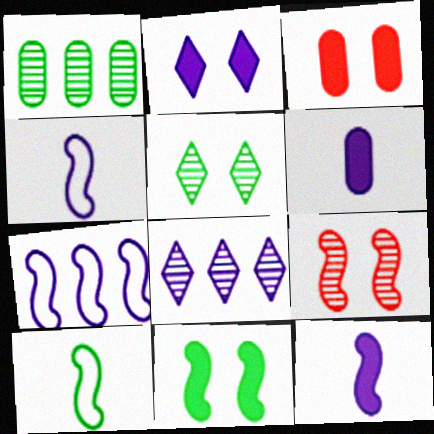[[2, 3, 11], 
[3, 8, 10]]